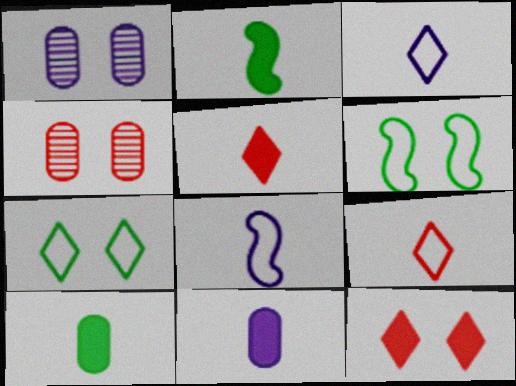[[1, 6, 12], 
[2, 5, 11]]